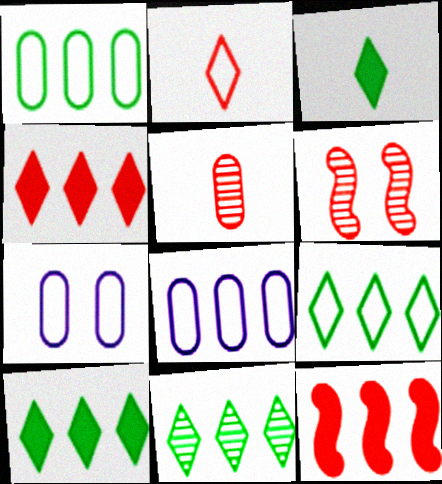[[3, 6, 8], 
[8, 11, 12], 
[9, 10, 11]]